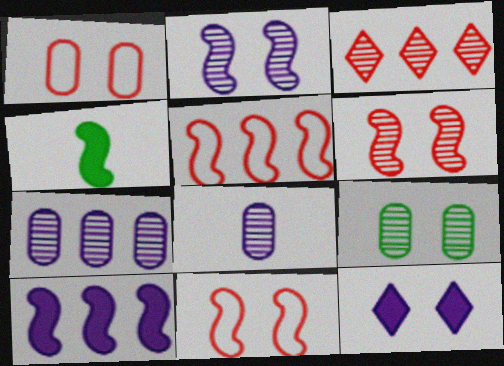[[2, 4, 5], 
[9, 11, 12]]